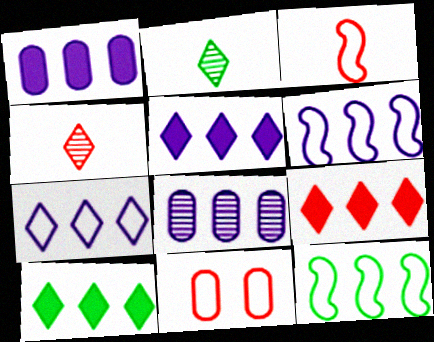[[5, 6, 8], 
[5, 9, 10], 
[8, 9, 12]]